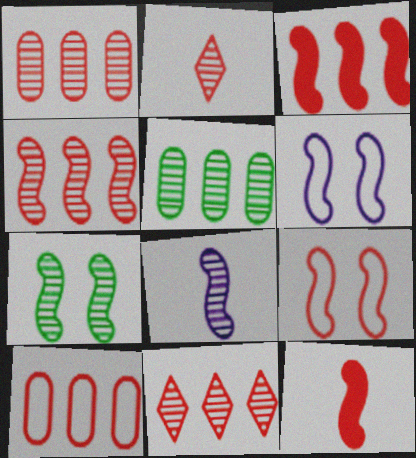[[1, 4, 11], 
[3, 10, 11], 
[4, 7, 8], 
[4, 9, 12]]